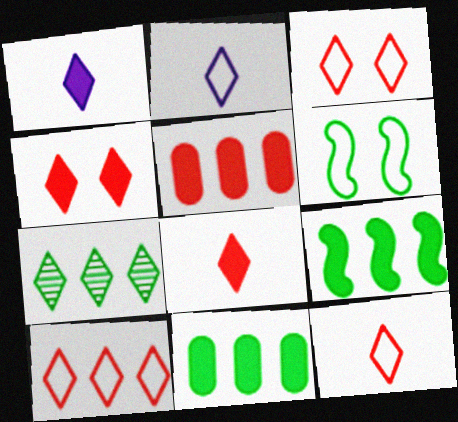[[1, 3, 7], 
[2, 4, 7], 
[3, 10, 12]]